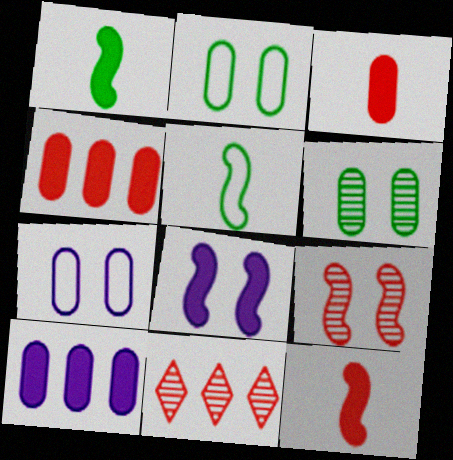[[1, 7, 11]]